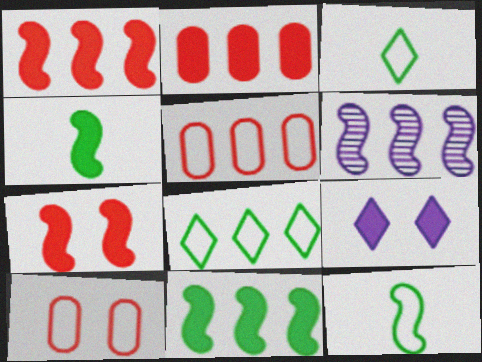[[2, 4, 9], 
[2, 6, 8], 
[6, 7, 12]]